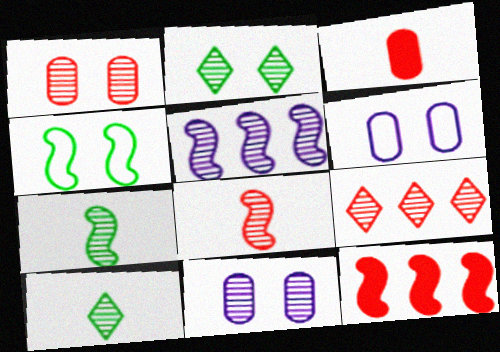[[1, 5, 10], 
[1, 8, 9], 
[6, 10, 12], 
[7, 9, 11]]